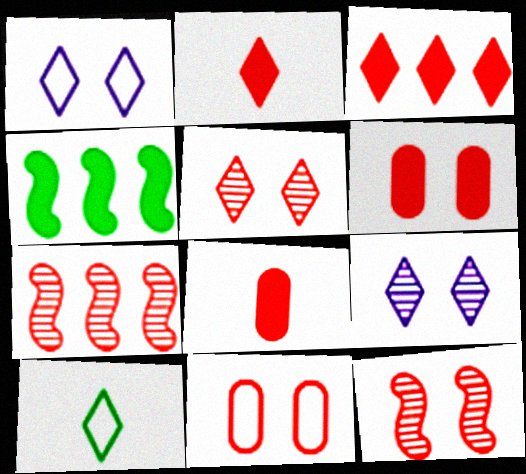[[2, 7, 11], 
[3, 9, 10]]